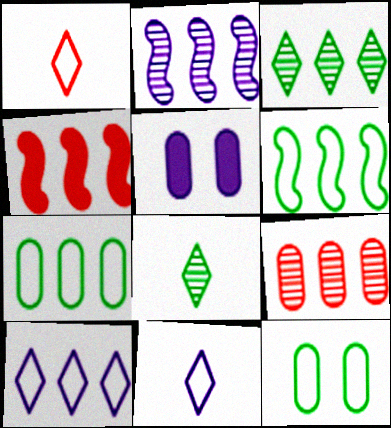[[2, 3, 9], 
[2, 4, 6], 
[2, 5, 11]]